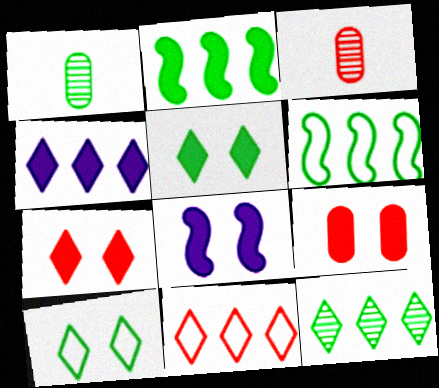[[1, 2, 10], 
[1, 5, 6], 
[1, 8, 11], 
[4, 11, 12], 
[5, 8, 9]]